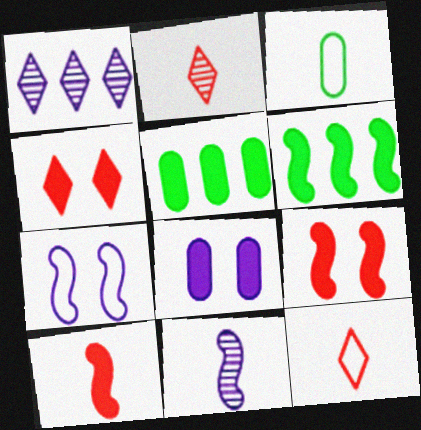[[1, 3, 9], 
[2, 5, 7]]